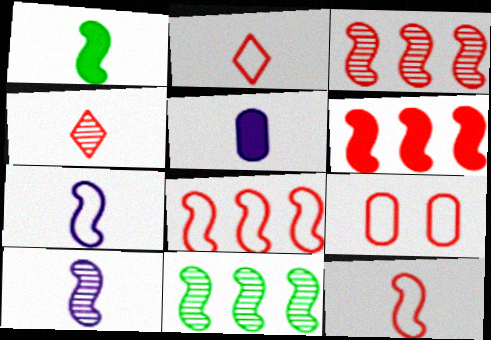[[1, 10, 12], 
[2, 8, 9], 
[3, 6, 8], 
[4, 6, 9]]